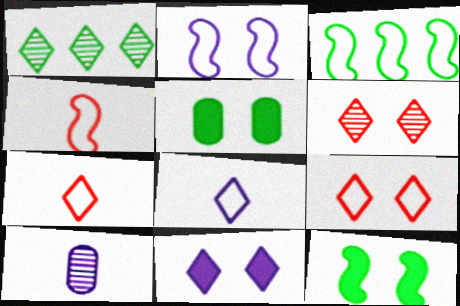[[1, 7, 11], 
[2, 3, 4], 
[2, 5, 6]]